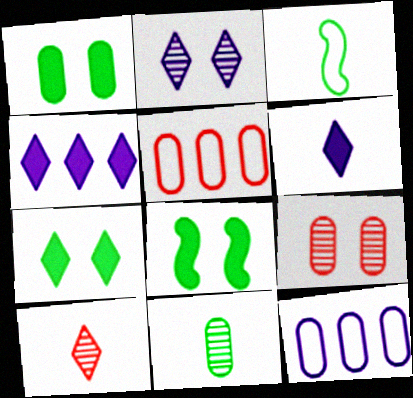[[1, 7, 8], 
[3, 4, 9], 
[8, 10, 12]]